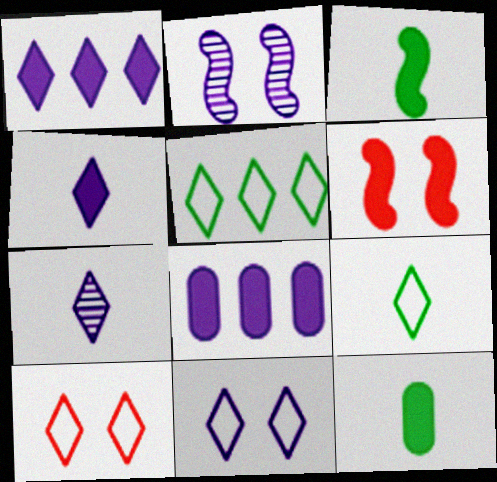[[1, 6, 12], 
[1, 7, 11]]